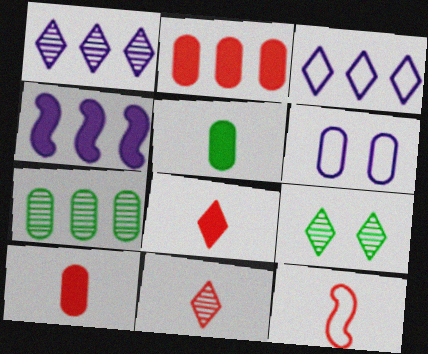[[1, 9, 11], 
[3, 8, 9], 
[6, 7, 10], 
[10, 11, 12]]